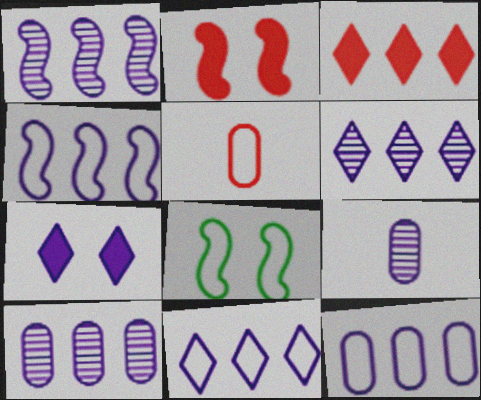[[1, 6, 10], 
[3, 8, 9], 
[4, 7, 9], 
[4, 11, 12], 
[5, 8, 11]]